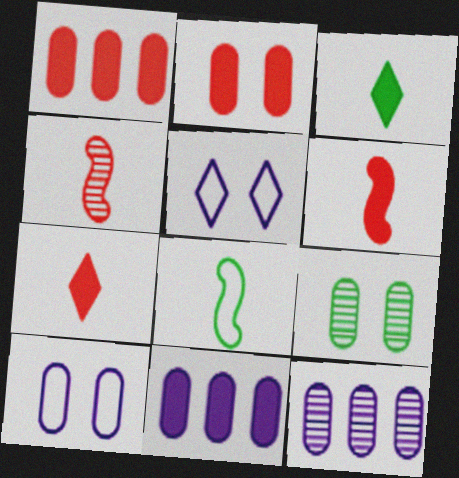[[2, 9, 10]]